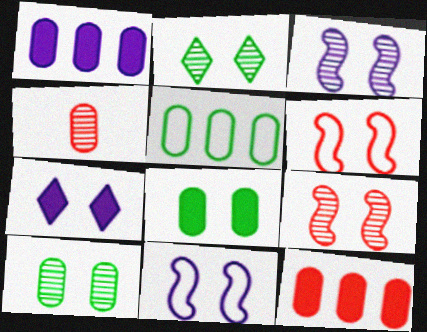[[6, 7, 10]]